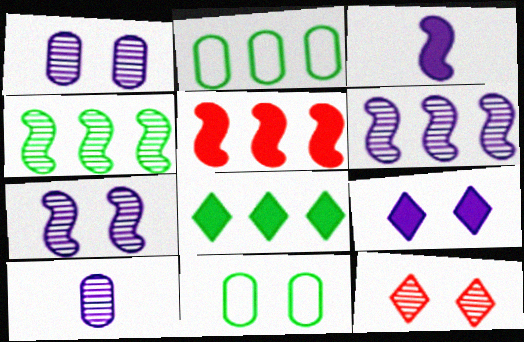[[2, 3, 12], 
[2, 4, 8], 
[4, 10, 12]]